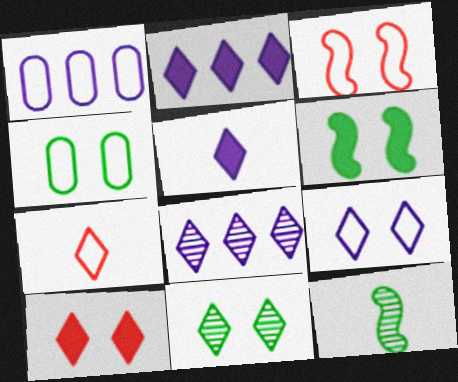[[1, 10, 12], 
[2, 7, 11], 
[3, 4, 9], 
[4, 6, 11], 
[5, 8, 9], 
[9, 10, 11]]